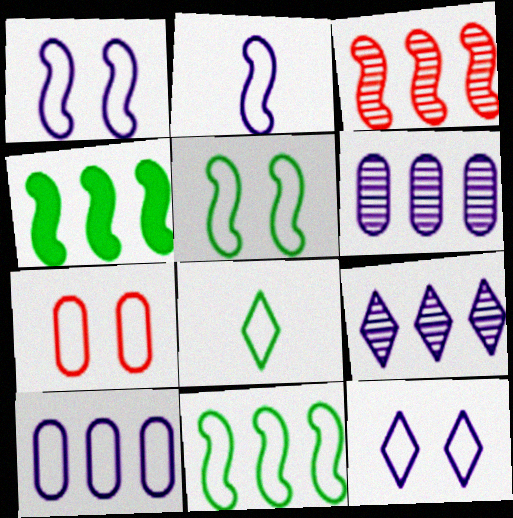[[2, 10, 12], 
[5, 7, 12]]